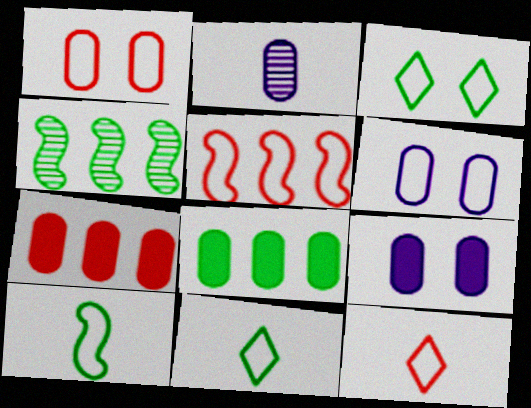[[1, 2, 8], 
[1, 5, 12], 
[4, 9, 12], 
[5, 6, 11]]